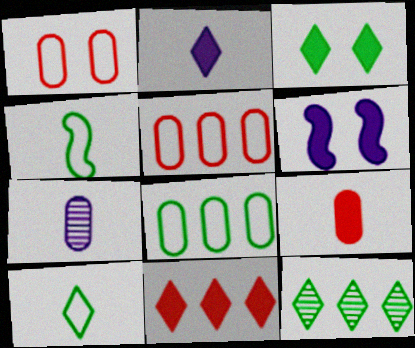[[2, 3, 11], 
[3, 10, 12]]